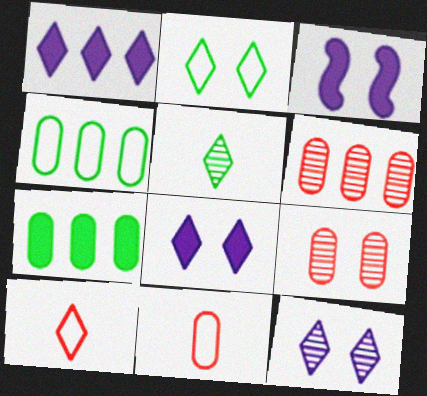[[2, 3, 9]]